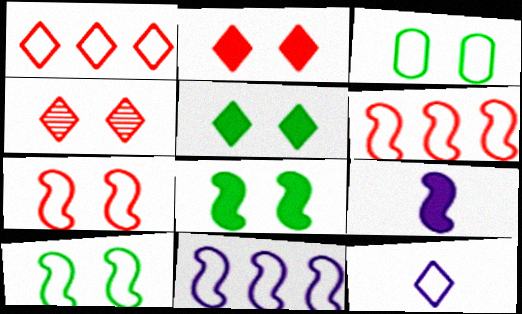[[3, 6, 12]]